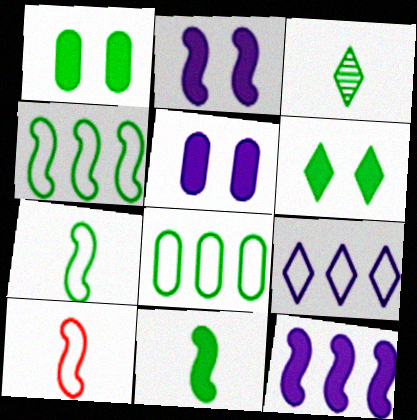[[1, 3, 4]]